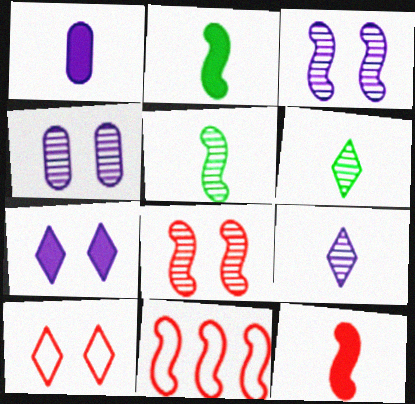[[2, 3, 11], 
[8, 11, 12]]